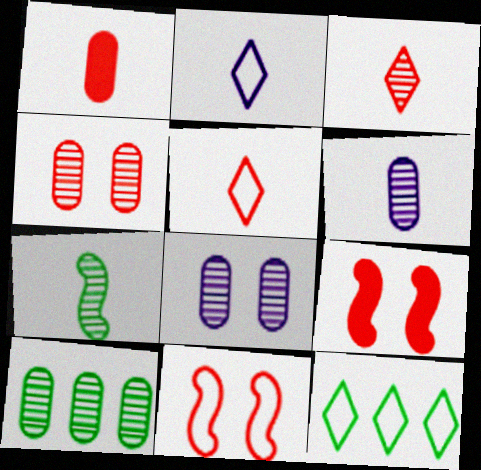[[1, 2, 7], 
[2, 9, 10], 
[3, 6, 7], 
[4, 6, 10], 
[6, 9, 12]]